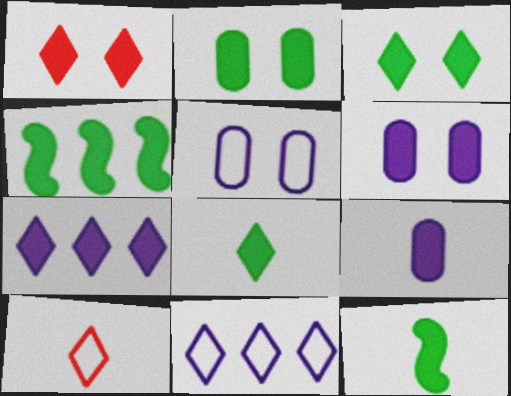[[1, 4, 9], 
[1, 7, 8], 
[2, 4, 8]]